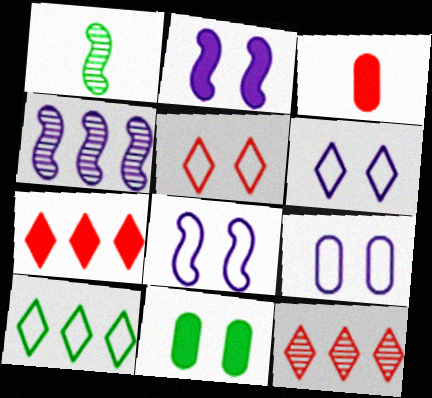[[1, 7, 9], 
[1, 10, 11], 
[6, 8, 9]]